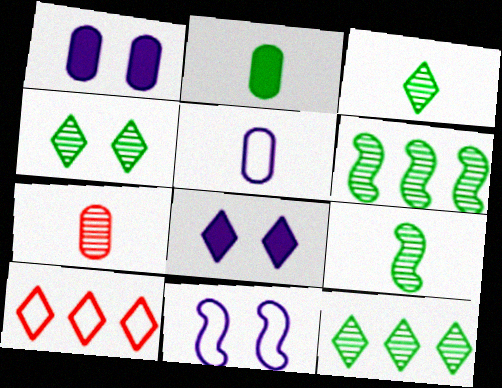[[1, 9, 10], 
[2, 5, 7], 
[3, 4, 12], 
[3, 8, 10]]